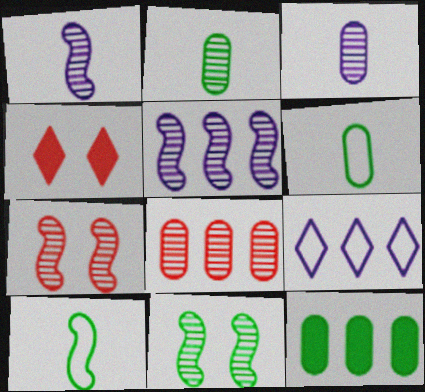[[4, 5, 6]]